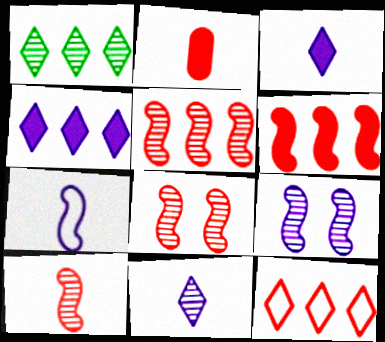[[1, 4, 12], 
[2, 8, 12], 
[5, 8, 10]]